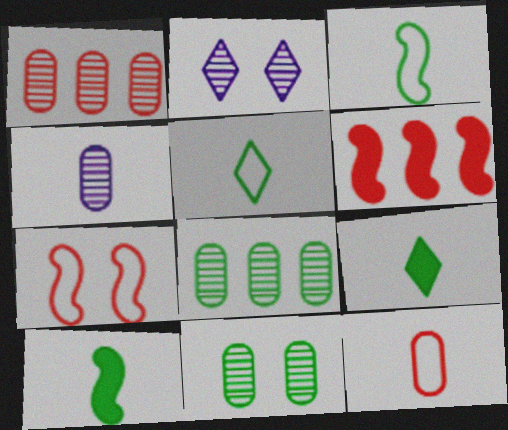[[1, 4, 11]]